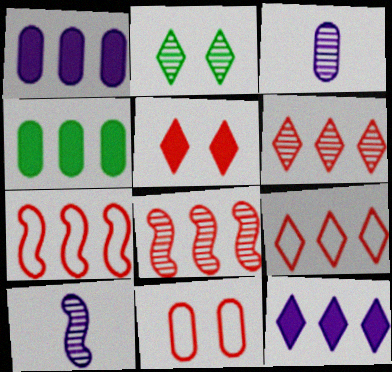[[2, 3, 8], 
[3, 4, 11]]